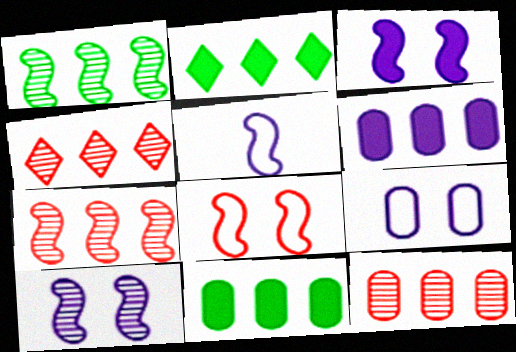[[4, 7, 12]]